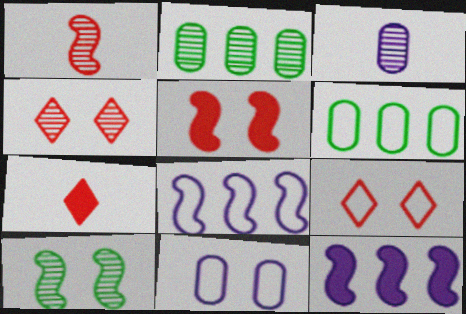[]